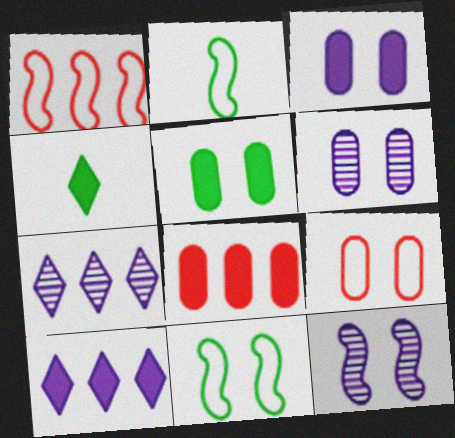[[1, 4, 6], 
[5, 6, 9]]